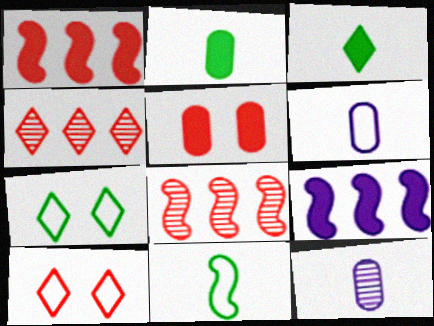[[1, 7, 12], 
[3, 5, 9]]